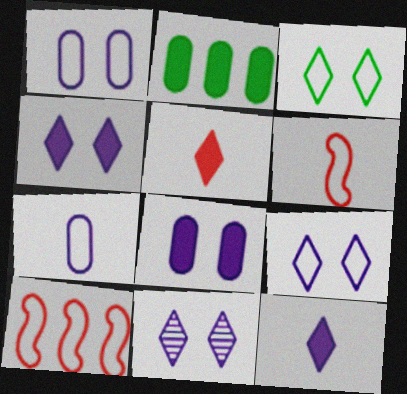[[2, 6, 11], 
[3, 7, 10], 
[4, 9, 11]]